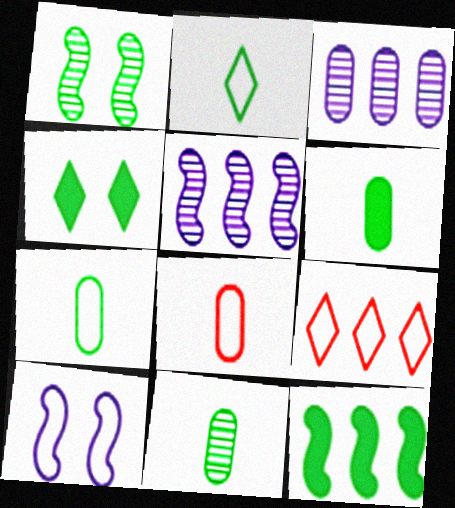[[3, 9, 12], 
[4, 5, 8], 
[4, 6, 12], 
[6, 7, 11], 
[7, 9, 10]]